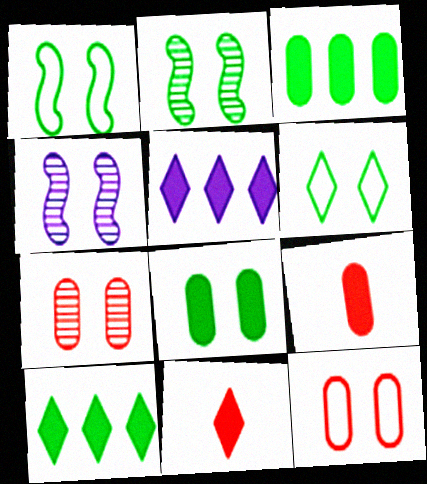[[2, 6, 8]]